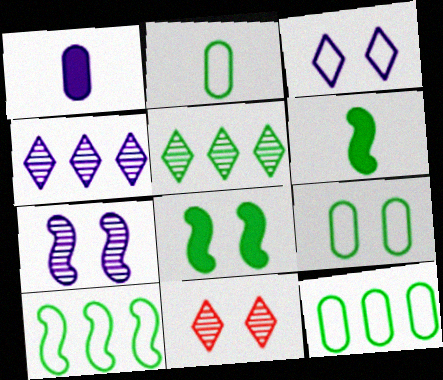[[1, 10, 11], 
[2, 5, 8], 
[2, 9, 12], 
[5, 6, 9]]